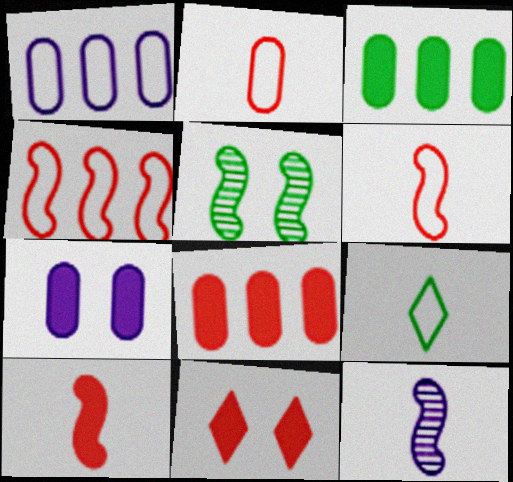[[3, 5, 9], 
[8, 10, 11]]